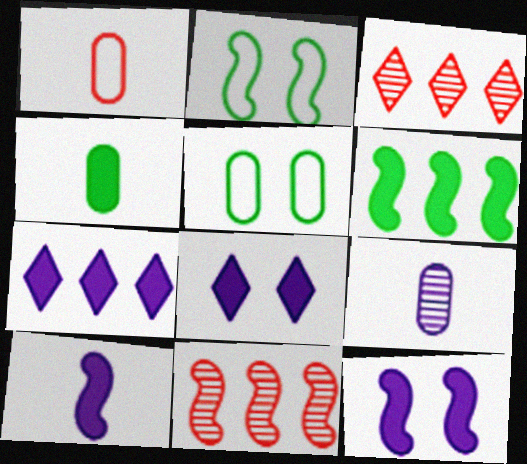[[1, 4, 9], 
[2, 10, 11], 
[3, 5, 10]]